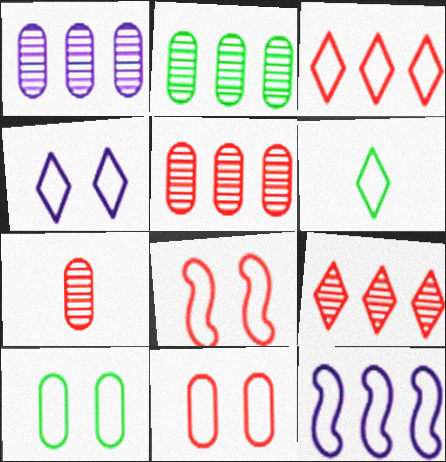[[1, 2, 5], 
[3, 4, 6], 
[4, 8, 10], 
[6, 11, 12]]